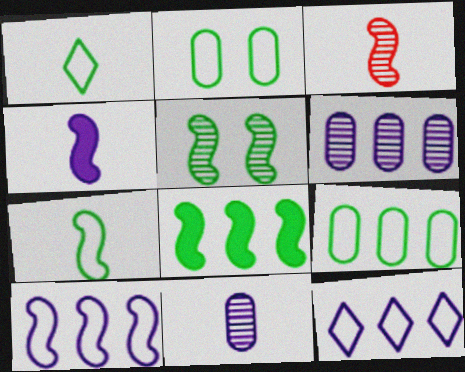[[3, 4, 7], 
[5, 7, 8]]